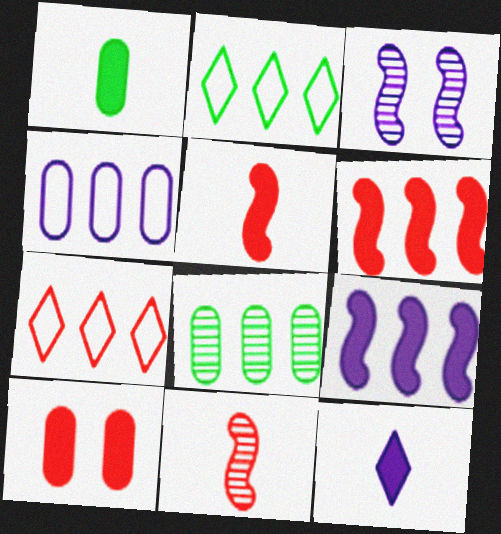[[1, 3, 7], 
[1, 5, 12], 
[3, 4, 12], 
[7, 8, 9], 
[7, 10, 11]]